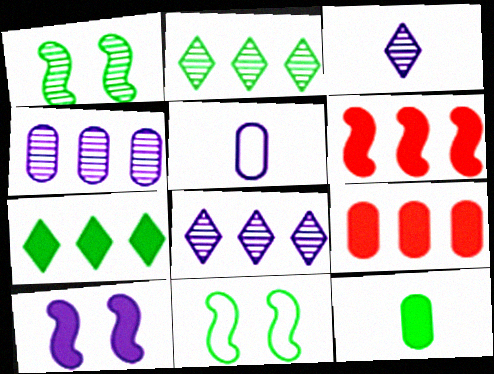[[2, 11, 12], 
[3, 9, 11], 
[5, 8, 10]]